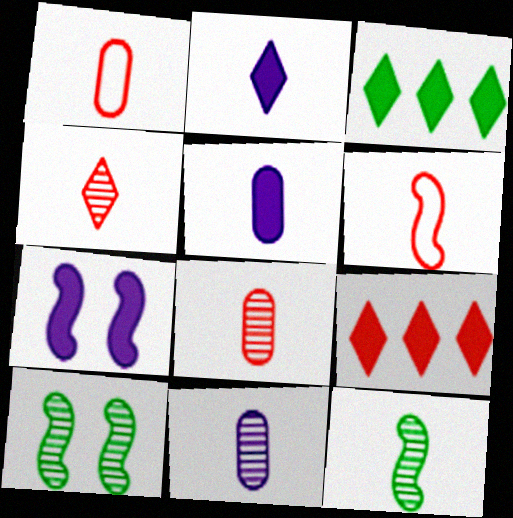[[1, 2, 12], 
[4, 11, 12]]